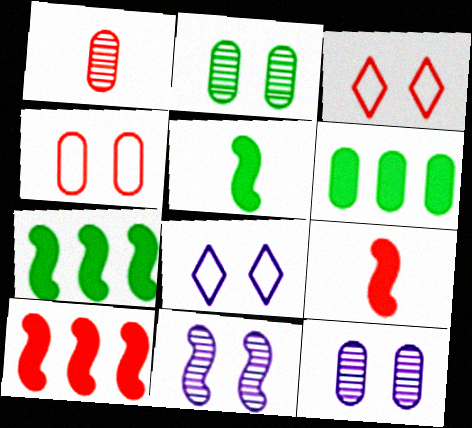[[1, 3, 10], 
[1, 7, 8]]